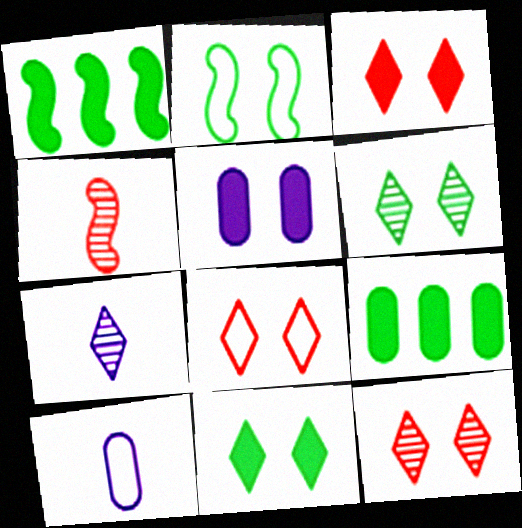[[1, 10, 12], 
[2, 5, 12], 
[3, 8, 12]]